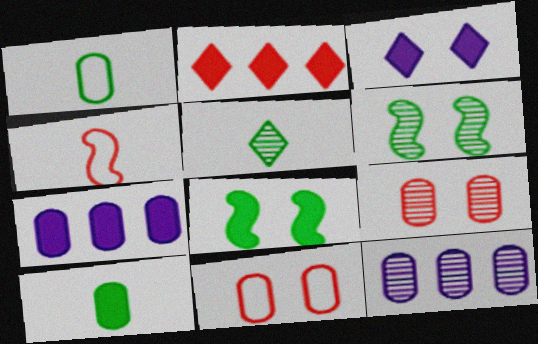[[1, 7, 9], 
[2, 4, 9], 
[3, 6, 11], 
[10, 11, 12]]